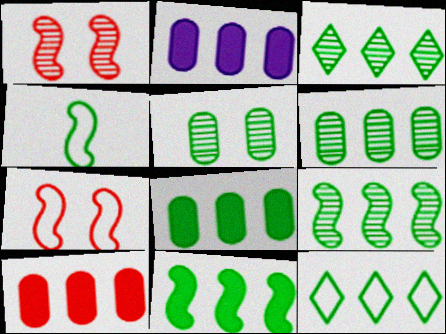[[2, 8, 10], 
[3, 6, 9], 
[6, 11, 12], 
[8, 9, 12]]